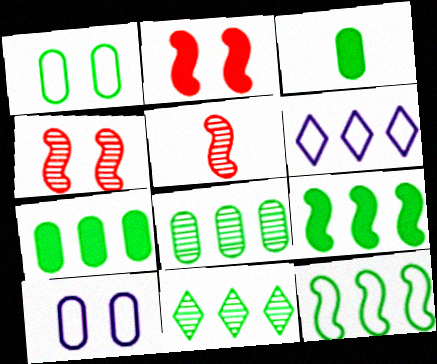[[1, 3, 8], 
[3, 4, 6], 
[7, 11, 12]]